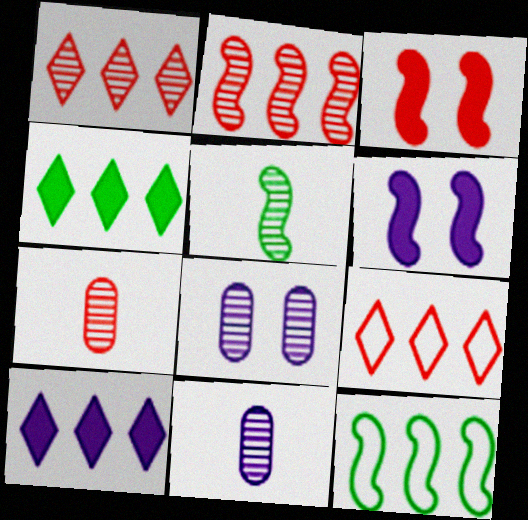[[1, 5, 8], 
[3, 7, 9]]